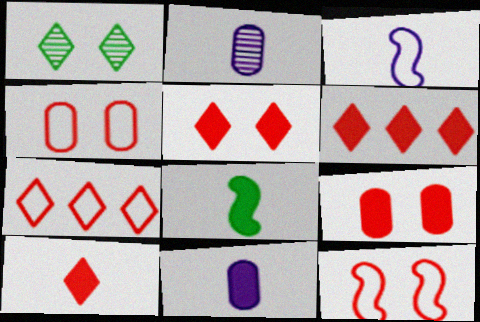[[5, 6, 10], 
[8, 10, 11]]